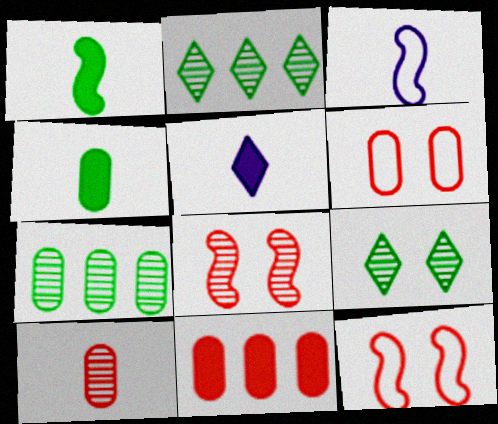[[3, 9, 11], 
[5, 7, 12], 
[6, 10, 11]]